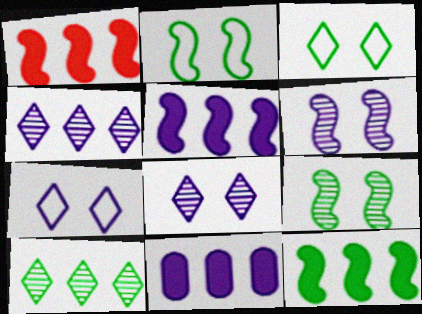[[1, 5, 12]]